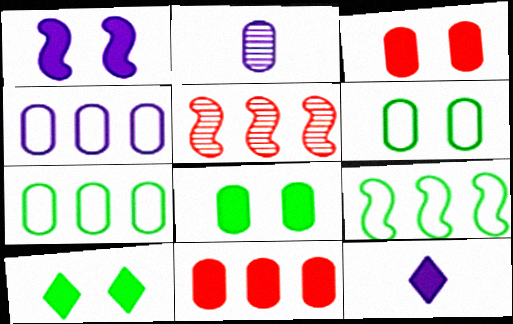[[1, 3, 10], 
[2, 3, 7], 
[2, 6, 11], 
[5, 6, 12]]